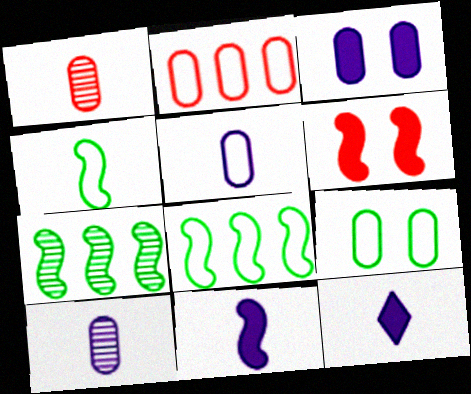[[1, 4, 12], 
[2, 5, 9]]